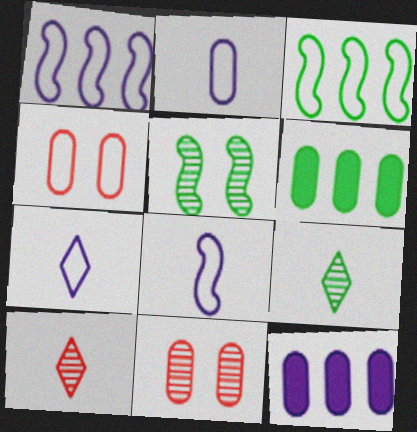[[2, 6, 11], 
[2, 7, 8], 
[3, 4, 7]]